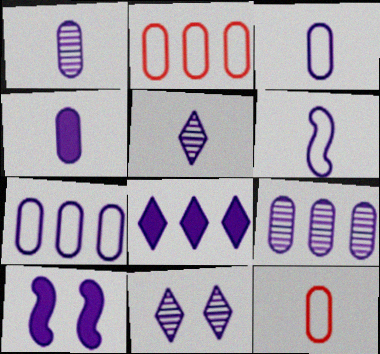[[1, 3, 4], 
[4, 5, 6], 
[4, 8, 10], 
[5, 7, 10]]